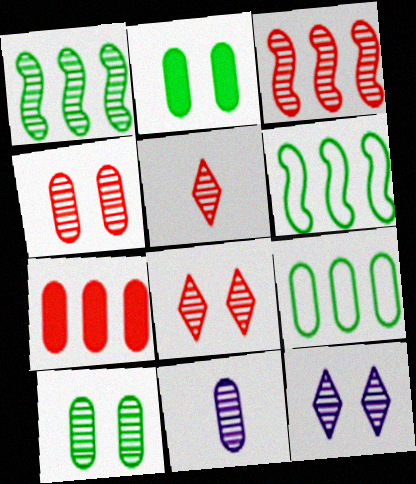[[1, 8, 11], 
[3, 4, 5]]